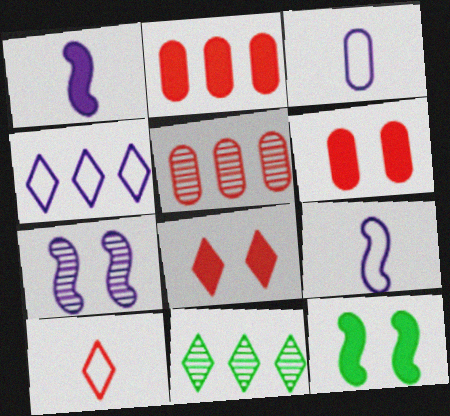[[6, 9, 11]]